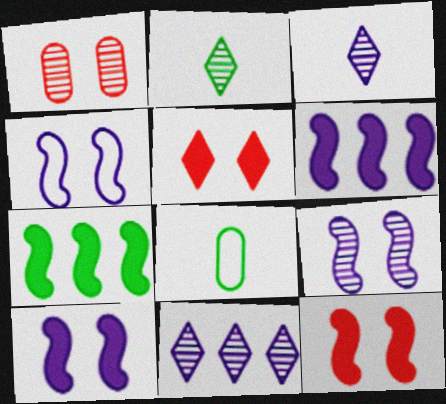[[4, 9, 10], 
[8, 11, 12]]